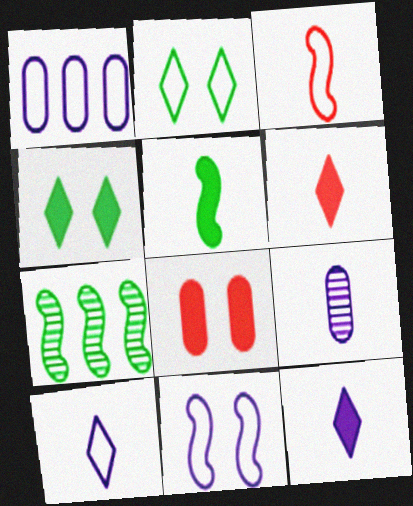[[1, 2, 3], 
[1, 10, 11], 
[7, 8, 10]]